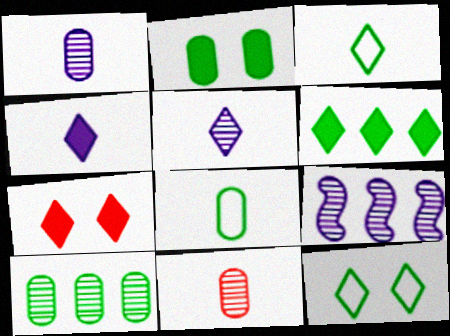[[2, 8, 10], 
[4, 6, 7], 
[7, 8, 9]]